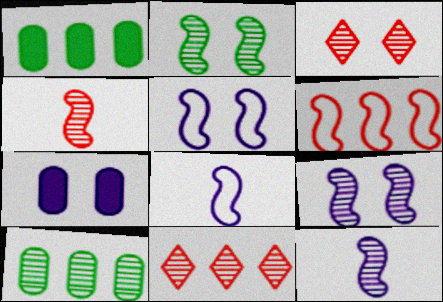[[1, 3, 8], 
[3, 10, 12]]